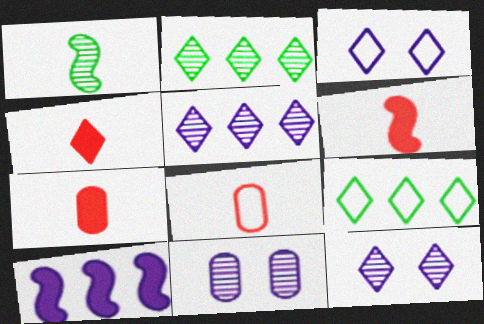[[2, 3, 4], 
[4, 6, 7], 
[4, 9, 12], 
[6, 9, 11]]